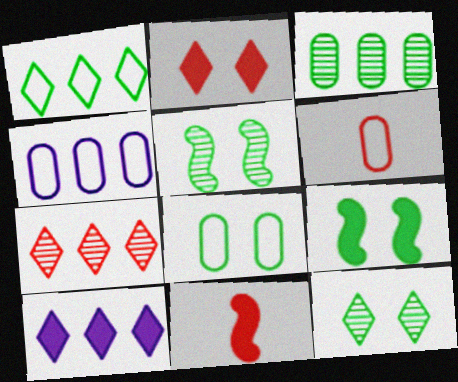[[1, 7, 10], 
[4, 6, 8], 
[4, 11, 12], 
[5, 6, 10], 
[8, 9, 12]]